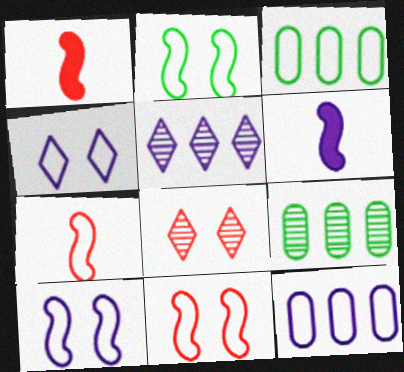[[1, 4, 9], 
[2, 10, 11], 
[3, 4, 7], 
[3, 6, 8]]